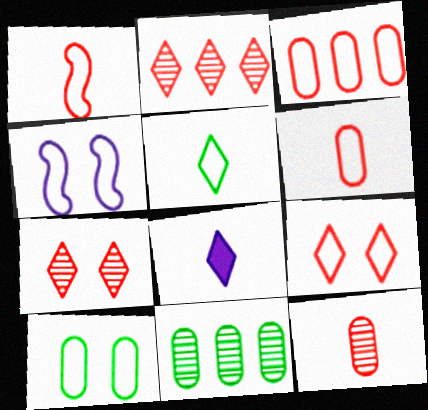[[1, 3, 9], 
[3, 4, 5], 
[4, 9, 10]]